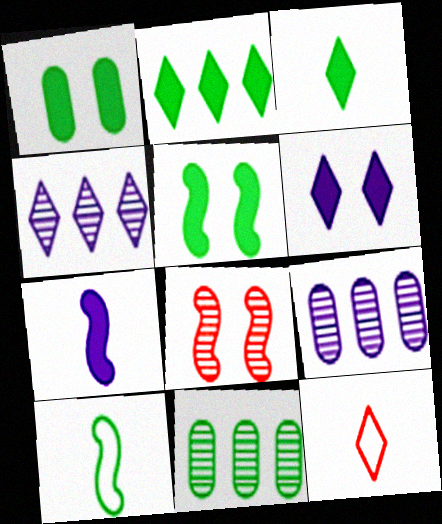[[5, 9, 12]]